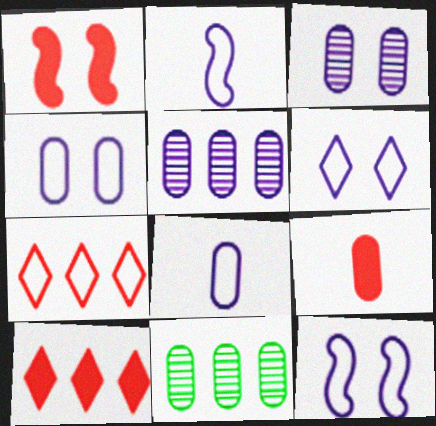[[1, 9, 10], 
[4, 6, 12], 
[4, 9, 11]]